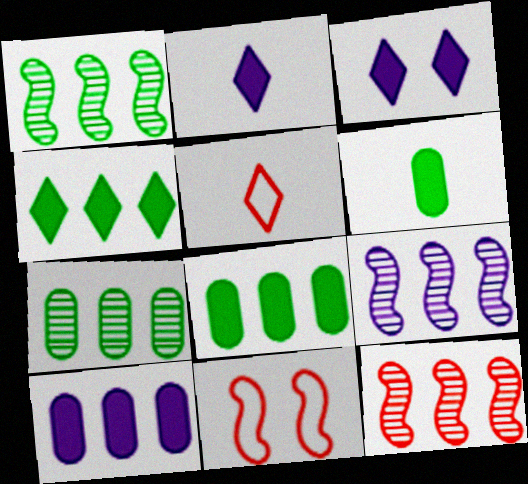[[1, 9, 12], 
[2, 7, 11]]